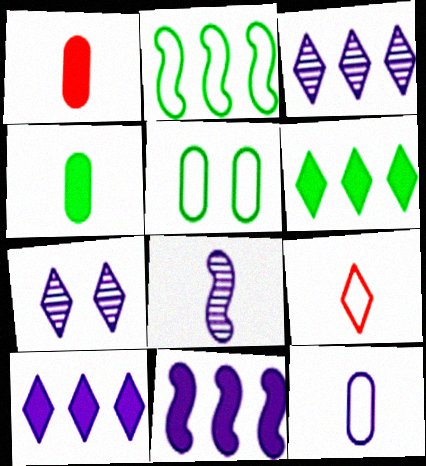[[1, 2, 7], 
[4, 8, 9], 
[6, 7, 9], 
[7, 11, 12]]